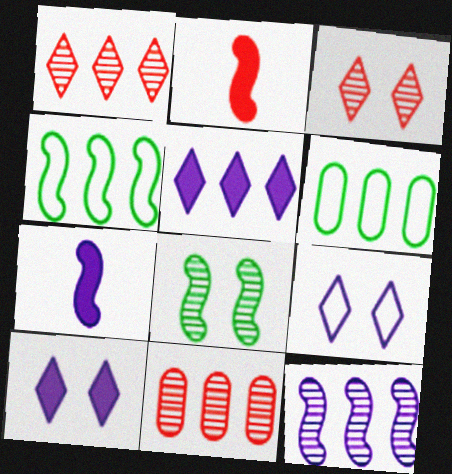[[3, 6, 7], 
[4, 5, 11]]